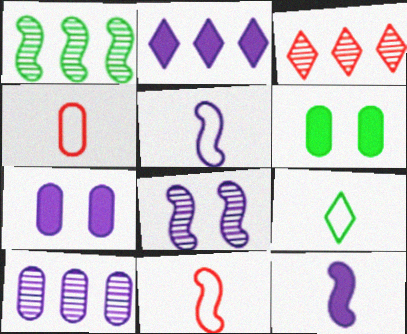[[1, 3, 10], 
[1, 6, 9], 
[2, 7, 12], 
[3, 5, 6], 
[4, 5, 9], 
[4, 6, 10]]